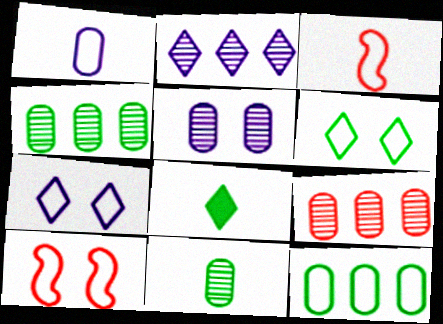[[3, 7, 12], 
[5, 9, 11]]